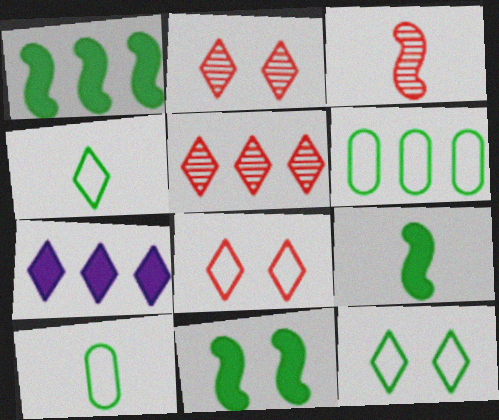[[1, 9, 11], 
[2, 4, 7]]